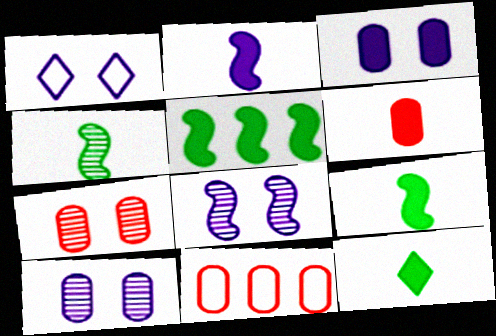[[1, 3, 8], 
[2, 6, 12], 
[6, 7, 11], 
[8, 11, 12]]